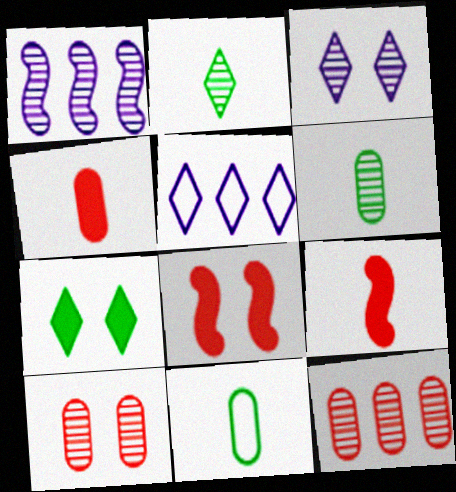[[1, 2, 10], 
[5, 6, 8]]